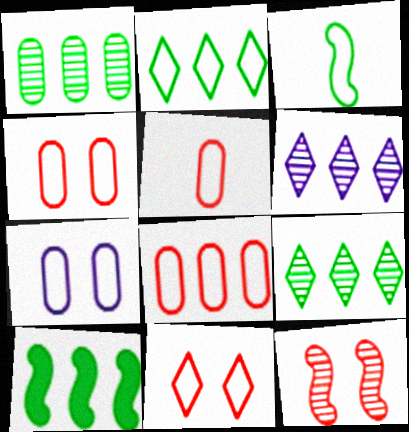[[1, 2, 10], 
[4, 5, 8], 
[6, 8, 10]]